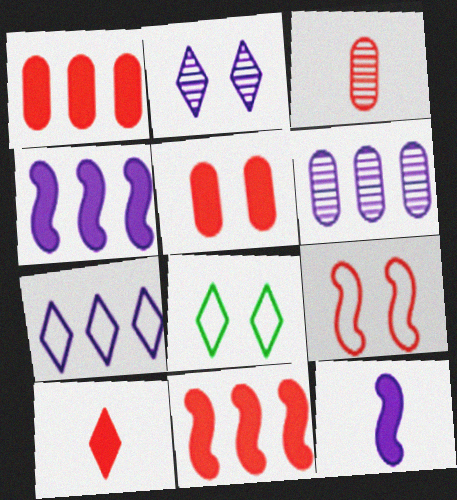[[3, 4, 8], 
[4, 6, 7], 
[5, 10, 11]]